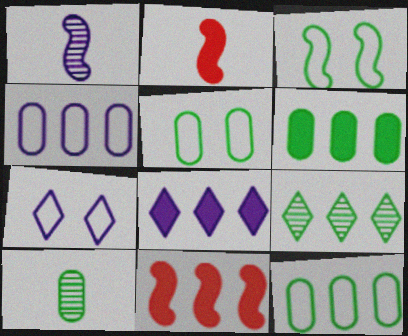[[1, 3, 11], 
[4, 9, 11], 
[5, 6, 10], 
[6, 8, 11], 
[7, 10, 11]]